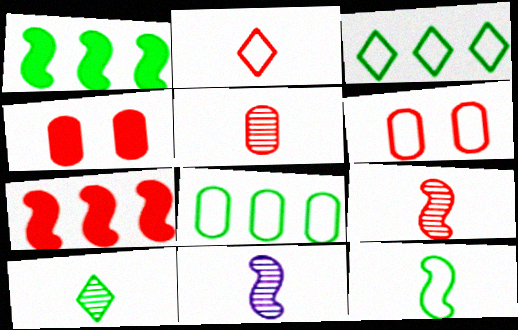[[3, 4, 11], 
[5, 10, 11]]